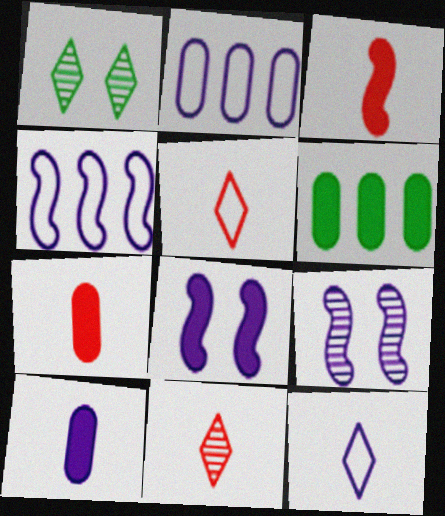[[1, 2, 3], 
[1, 4, 7], 
[5, 6, 9]]